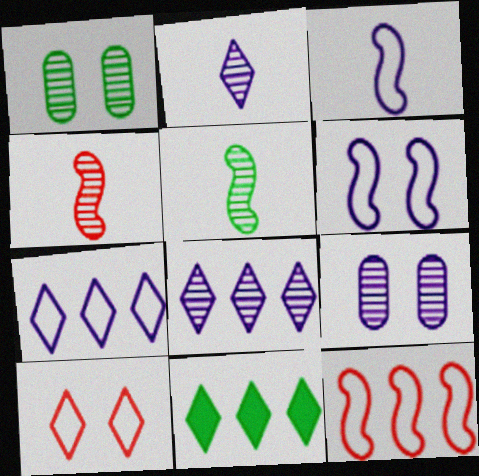[[1, 4, 8], 
[2, 10, 11]]